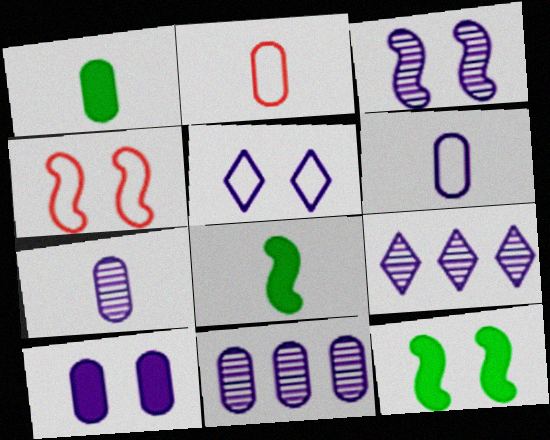[[1, 2, 7], 
[1, 4, 9], 
[2, 9, 12], 
[3, 4, 12], 
[3, 5, 10], 
[3, 7, 9], 
[6, 10, 11]]